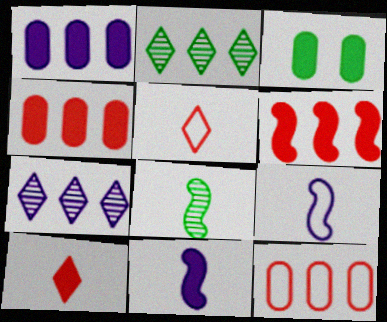[]